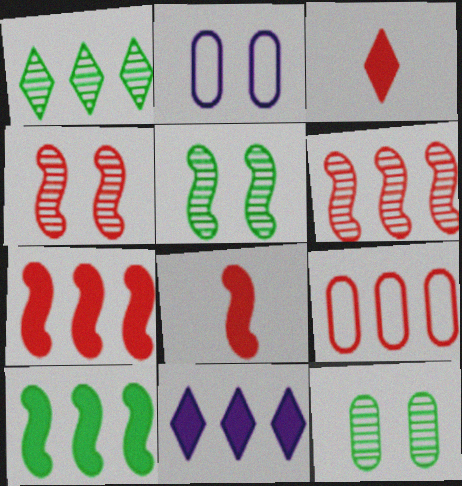[[1, 2, 8], 
[3, 4, 9]]